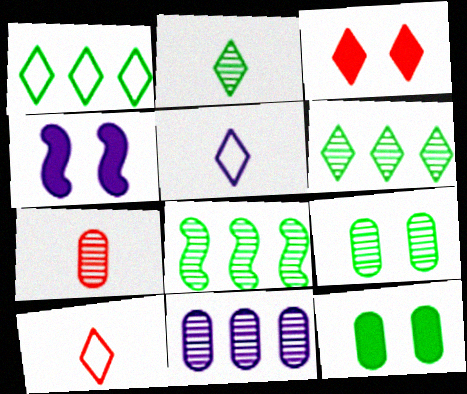[[1, 4, 7], 
[2, 8, 9], 
[3, 4, 12], 
[3, 5, 6], 
[4, 5, 11], 
[7, 9, 11]]